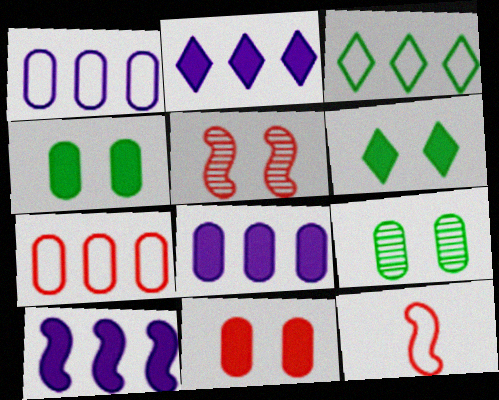[[2, 8, 10], 
[2, 9, 12]]